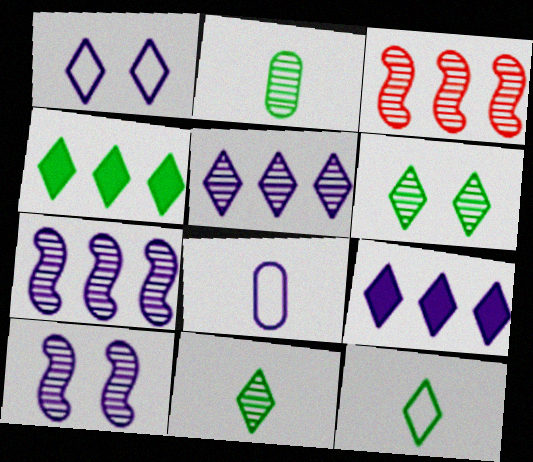[[4, 6, 12], 
[8, 9, 10]]